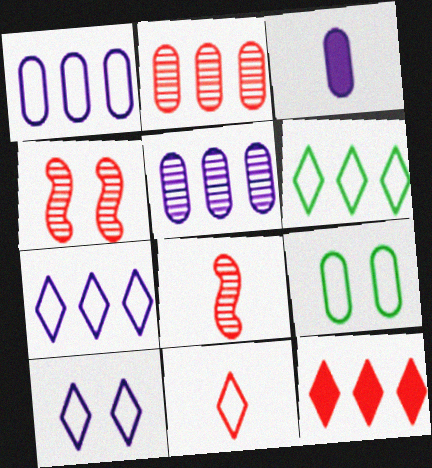[[2, 3, 9], 
[3, 4, 6], 
[6, 10, 11]]